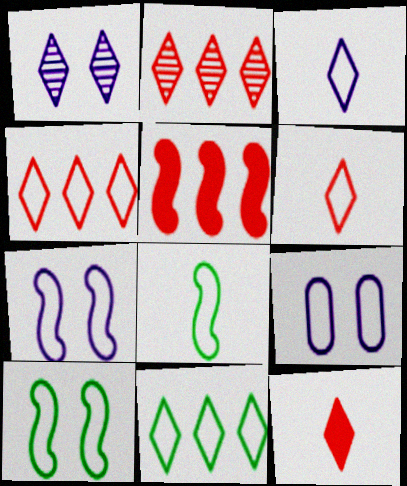[[1, 11, 12], 
[4, 8, 9]]